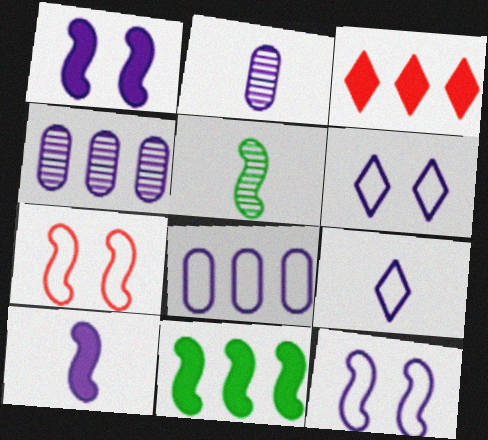[[1, 4, 9], 
[2, 9, 10], 
[4, 6, 10], 
[8, 9, 12]]